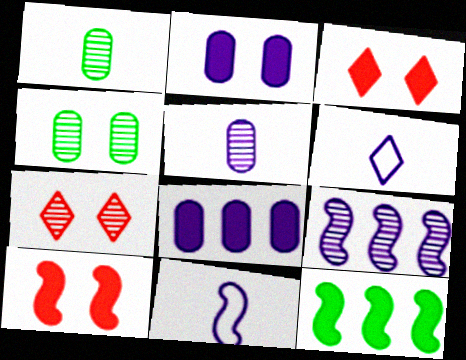[[1, 7, 9], 
[2, 6, 9]]